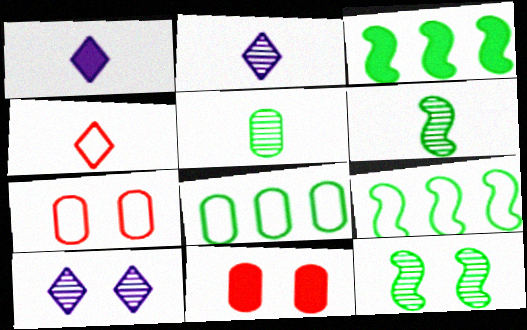[[1, 3, 11], 
[2, 3, 7], 
[2, 9, 11]]